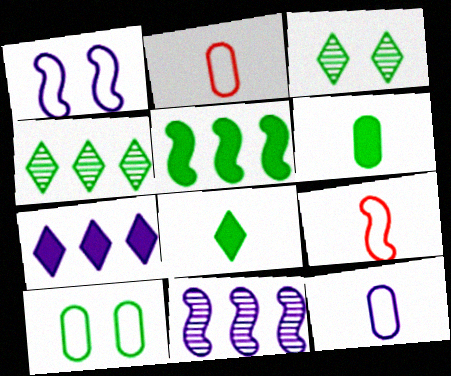[]